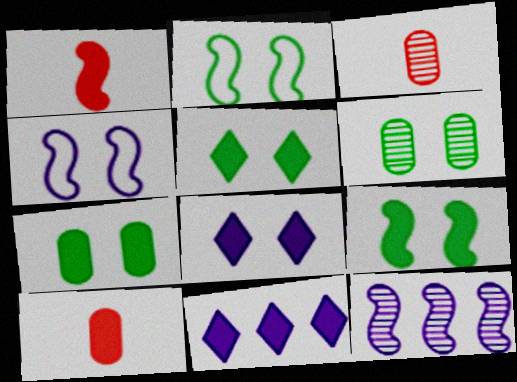[[1, 2, 12], 
[1, 7, 11], 
[2, 3, 11], 
[2, 5, 6], 
[5, 7, 9], 
[9, 10, 11]]